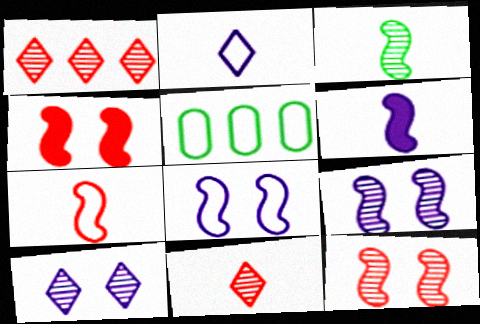[[3, 6, 7]]